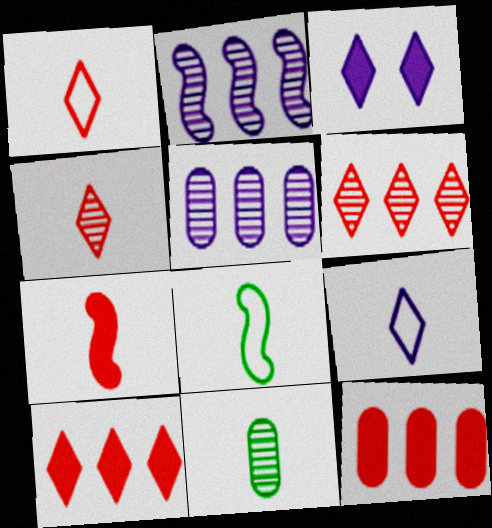[[7, 9, 11]]